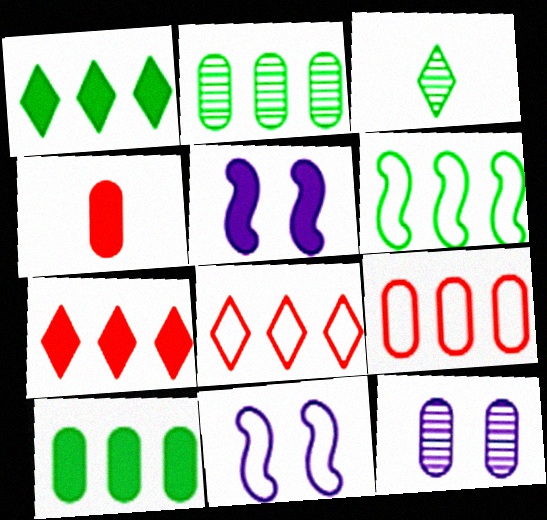[[1, 2, 6], 
[1, 4, 5], 
[3, 5, 9]]